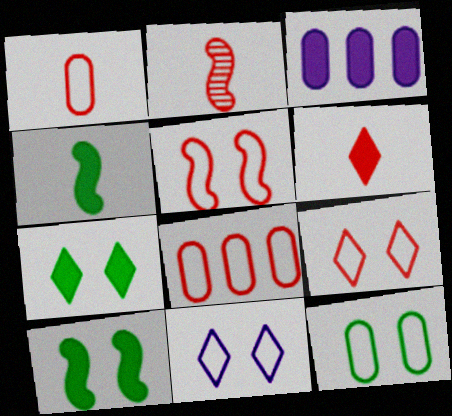[[1, 2, 6], 
[3, 6, 10], 
[5, 11, 12]]